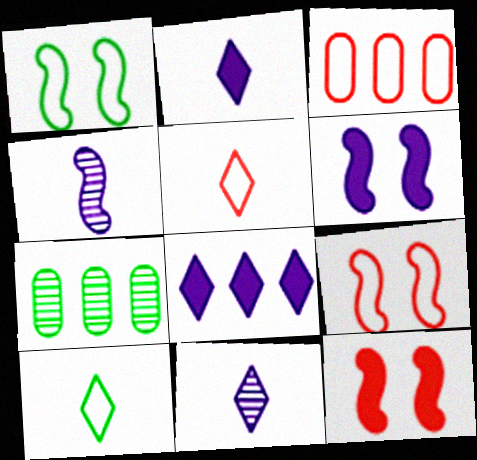[[2, 7, 9], 
[3, 5, 9], 
[5, 6, 7]]